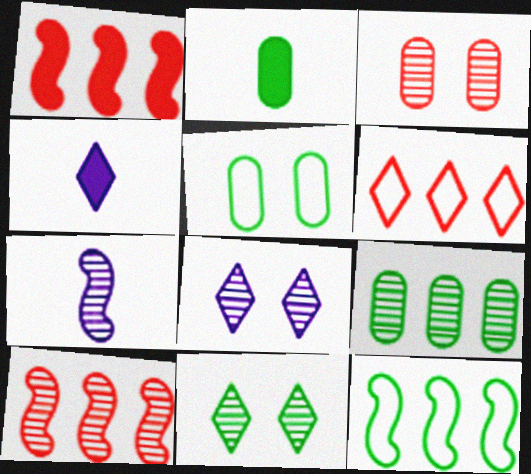[[2, 5, 9], 
[2, 11, 12], 
[3, 4, 12], 
[4, 5, 10], 
[4, 6, 11]]